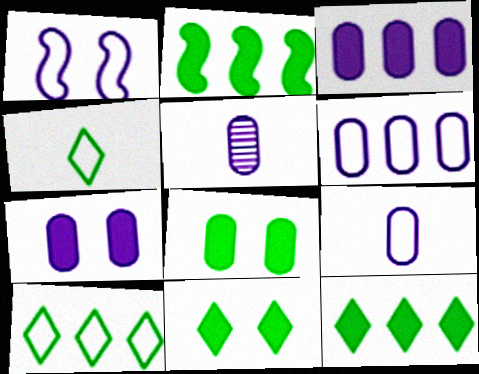[[5, 6, 7]]